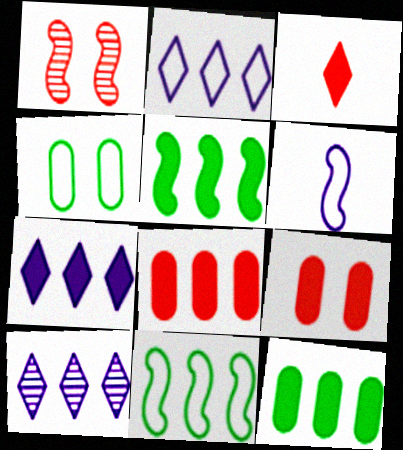[[1, 5, 6], 
[2, 7, 10], 
[5, 7, 8], 
[8, 10, 11]]